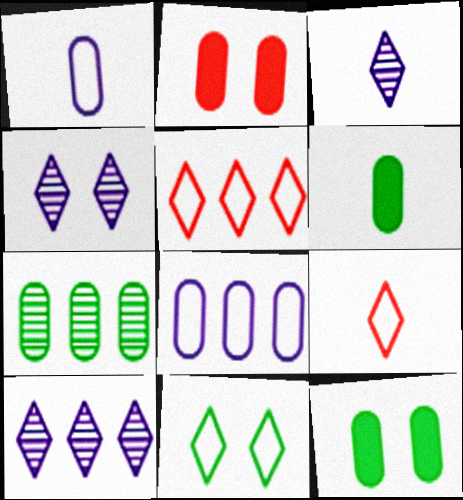[[1, 2, 7], 
[3, 4, 10]]